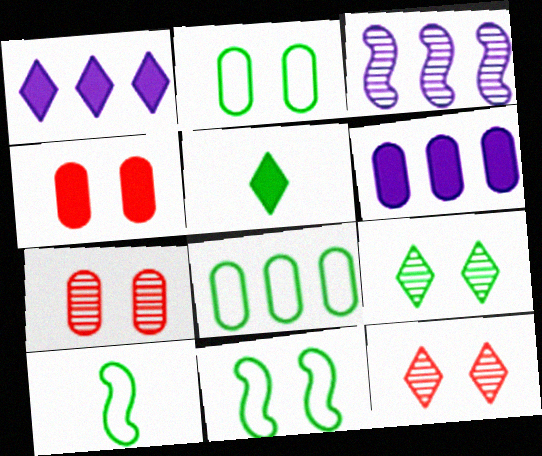[[1, 7, 10], 
[6, 10, 12]]